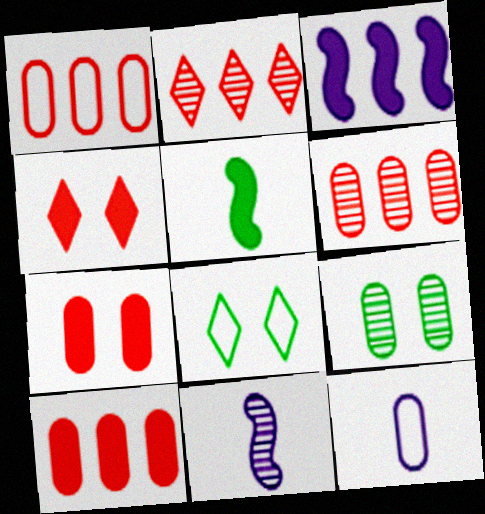[[1, 6, 10], 
[2, 9, 11], 
[8, 10, 11], 
[9, 10, 12]]